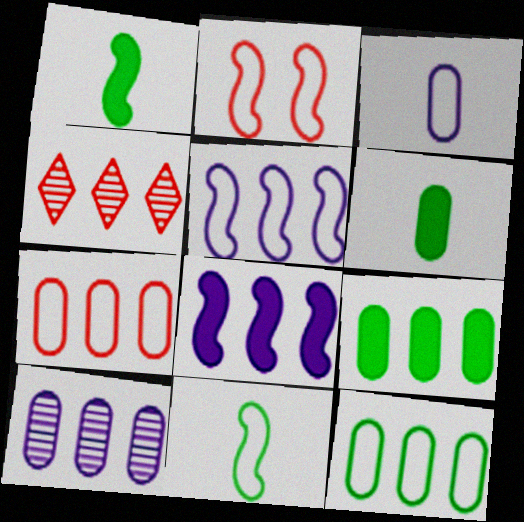[[2, 5, 11], 
[4, 5, 9], 
[4, 8, 12], 
[7, 9, 10]]